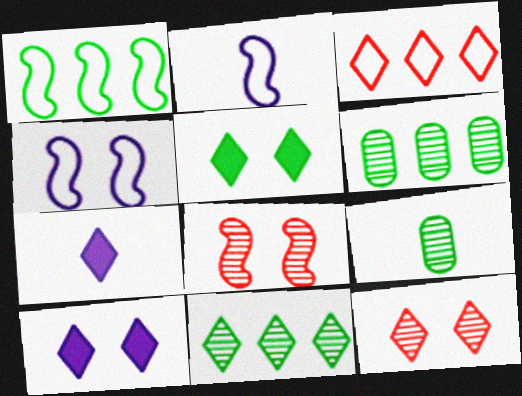[[1, 5, 9]]